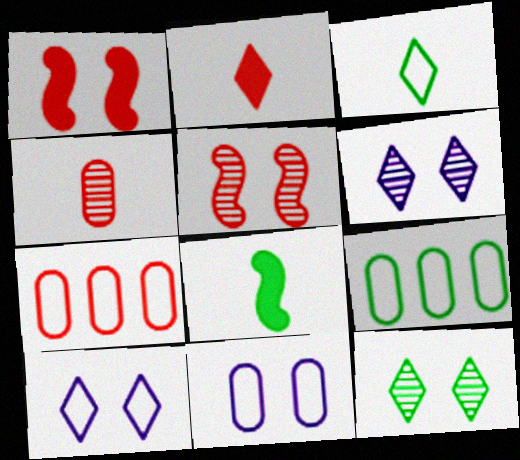[[1, 11, 12], 
[2, 5, 7], 
[6, 7, 8], 
[8, 9, 12]]